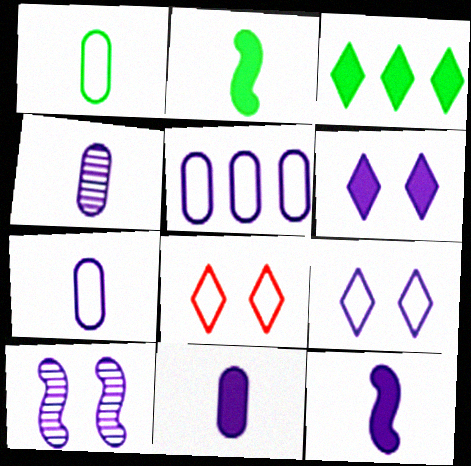[[4, 7, 11]]